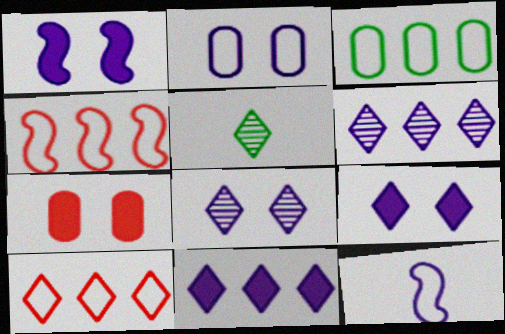[[1, 2, 8], 
[5, 9, 10]]